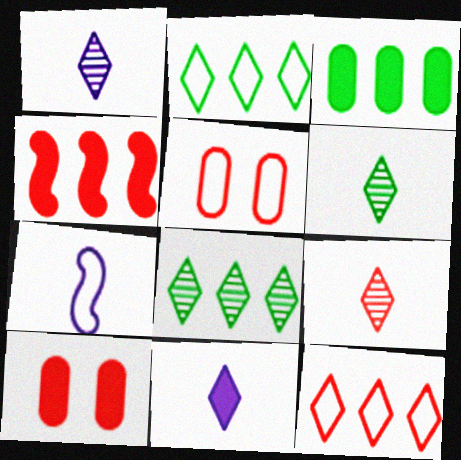[[1, 6, 9], 
[2, 5, 7], 
[4, 5, 9], 
[7, 8, 10]]